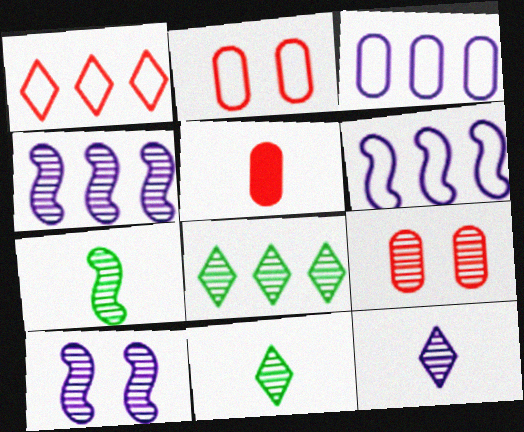[[4, 9, 11]]